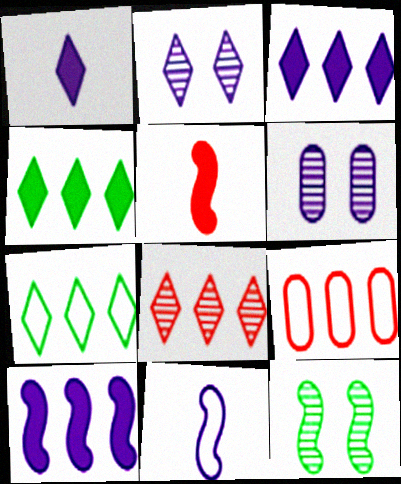[[1, 9, 12], 
[3, 6, 11], 
[3, 7, 8], 
[5, 6, 7]]